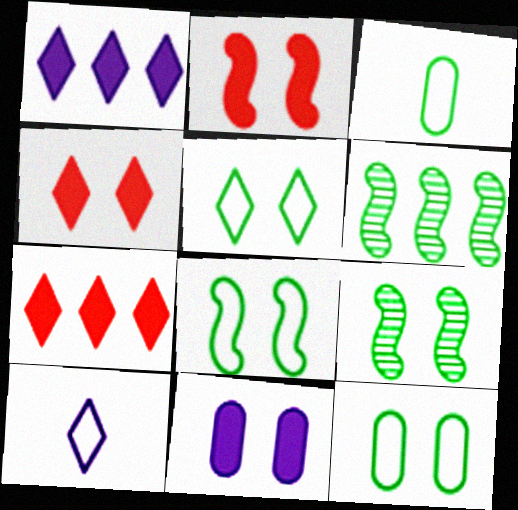[[5, 8, 12]]